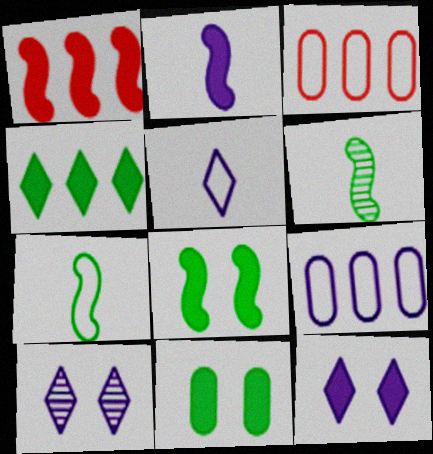[[1, 2, 8], 
[2, 9, 10], 
[3, 6, 12]]